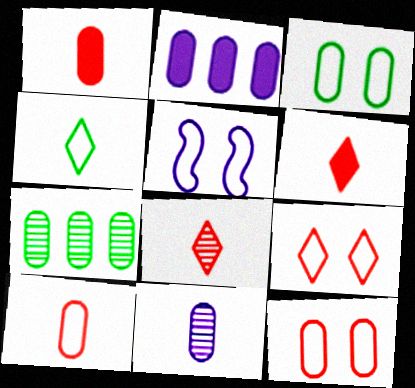[[3, 5, 9], 
[5, 6, 7]]